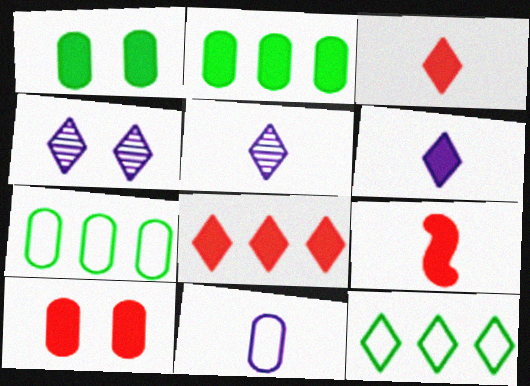[[3, 4, 12], 
[4, 7, 9], 
[8, 9, 10]]